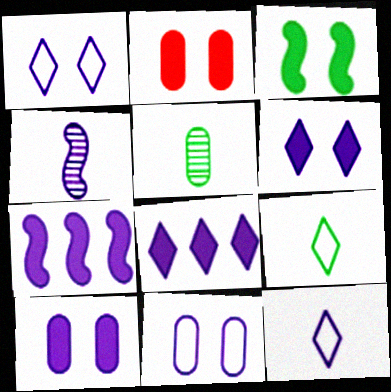[[2, 3, 6], 
[4, 8, 11]]